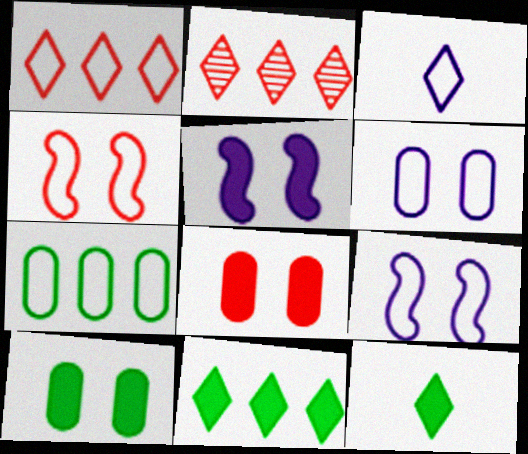[[3, 4, 7]]